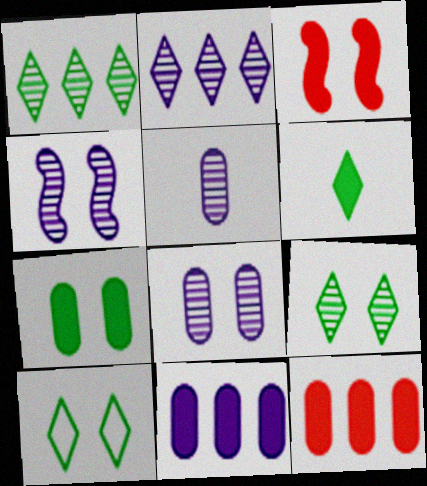[[1, 6, 10], 
[2, 4, 5], 
[3, 6, 11], 
[3, 8, 10]]